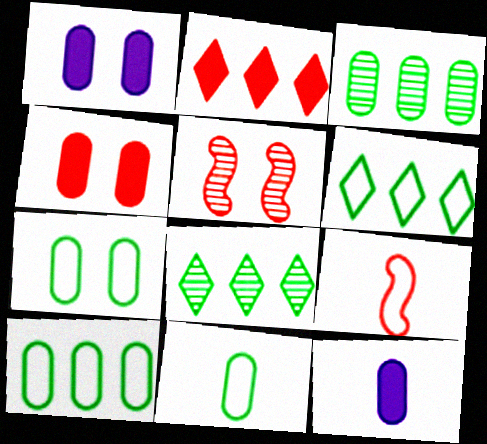[[1, 8, 9], 
[5, 6, 12], 
[7, 10, 11]]